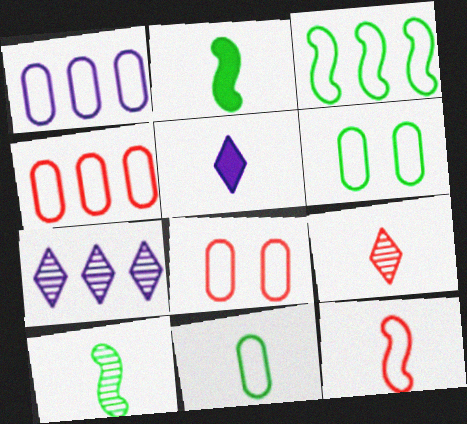[[1, 8, 11], 
[2, 7, 8]]